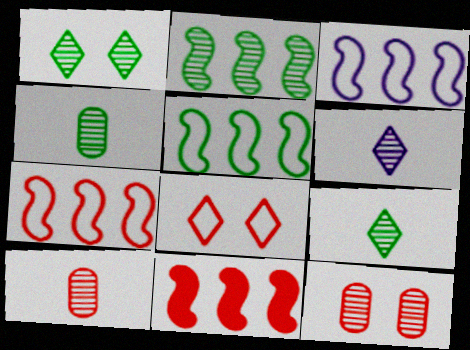[[1, 2, 4], 
[2, 3, 11], 
[2, 6, 12], 
[3, 5, 7], 
[8, 10, 11]]